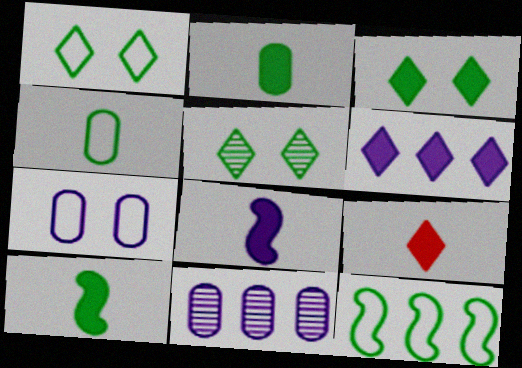[[1, 3, 5], 
[1, 4, 12], 
[2, 5, 12], 
[2, 8, 9], 
[3, 6, 9]]